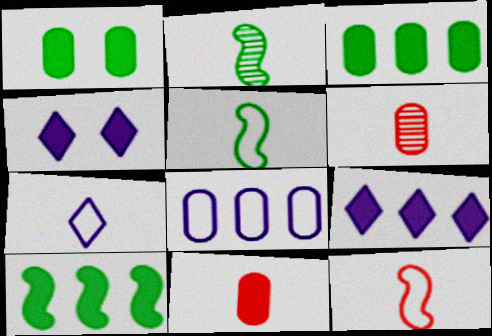[[1, 6, 8], 
[2, 7, 11], 
[4, 10, 11]]